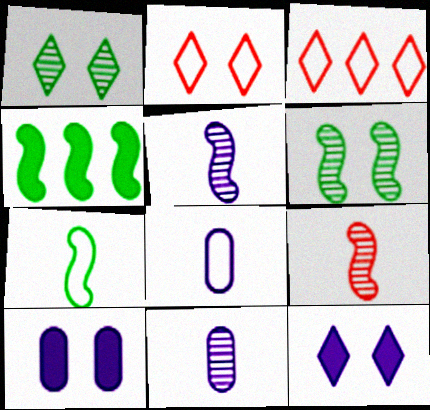[[1, 2, 12], 
[2, 4, 11], 
[2, 6, 10], 
[4, 6, 7]]